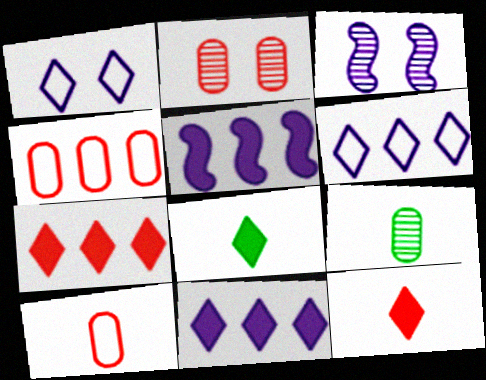[[3, 4, 8]]